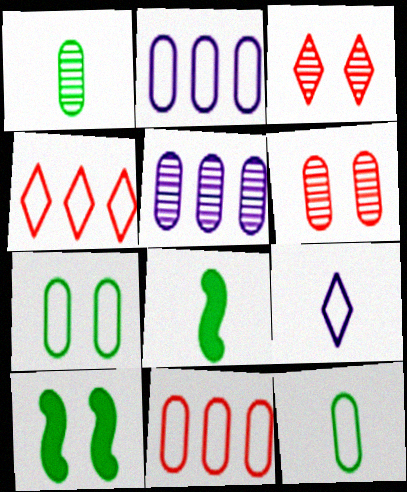[[1, 5, 6], 
[2, 3, 8]]